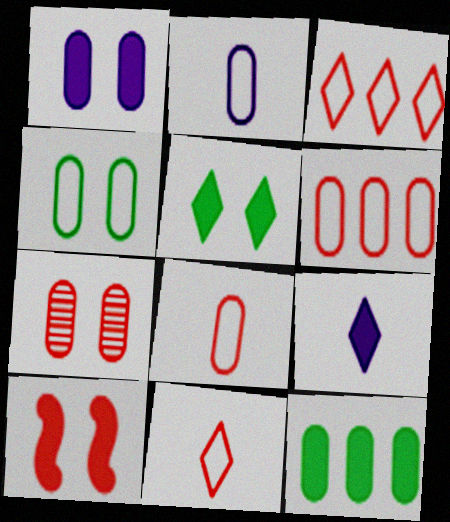[[1, 4, 7], 
[1, 5, 10], 
[2, 4, 6], 
[2, 7, 12], 
[9, 10, 12]]